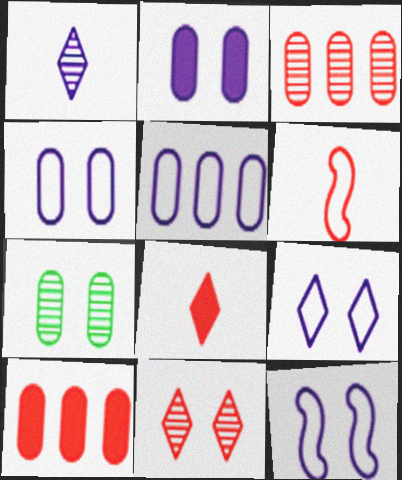[[4, 9, 12], 
[6, 10, 11]]